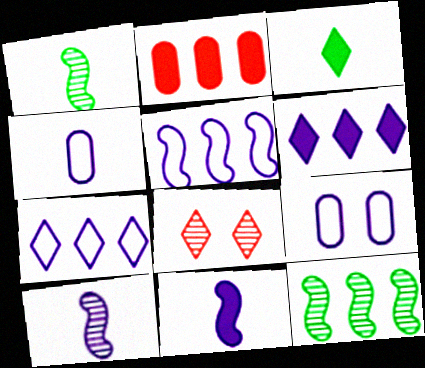[[2, 7, 12], 
[3, 7, 8], 
[6, 9, 10]]